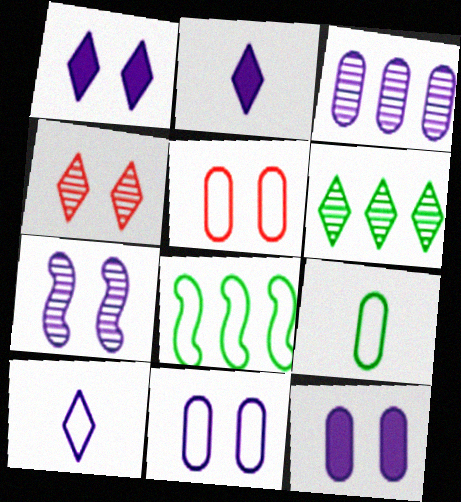[[1, 7, 11], 
[5, 8, 10]]